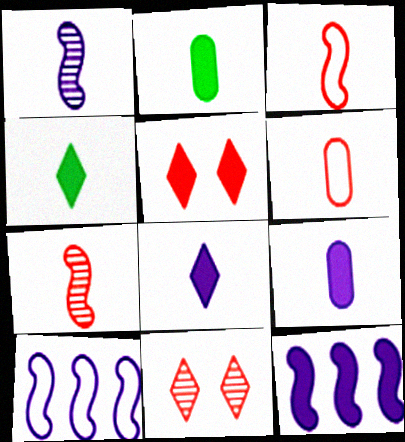[[1, 4, 6], 
[2, 5, 12], 
[2, 10, 11]]